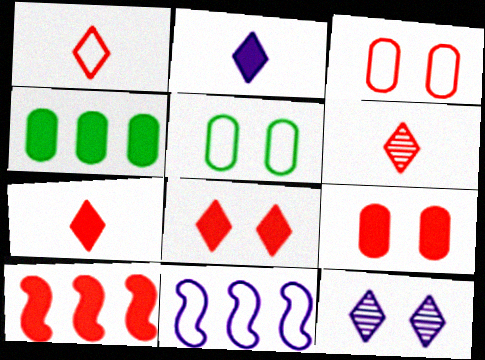[[1, 5, 11], 
[1, 6, 7], 
[3, 6, 10], 
[7, 9, 10]]